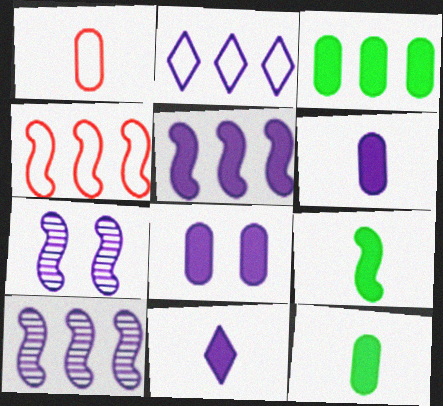[[2, 6, 7], 
[4, 7, 9], 
[5, 8, 11]]